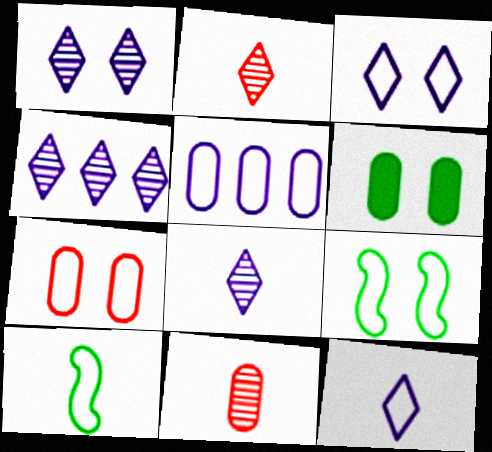[[1, 4, 8], 
[3, 7, 9], 
[5, 6, 11]]